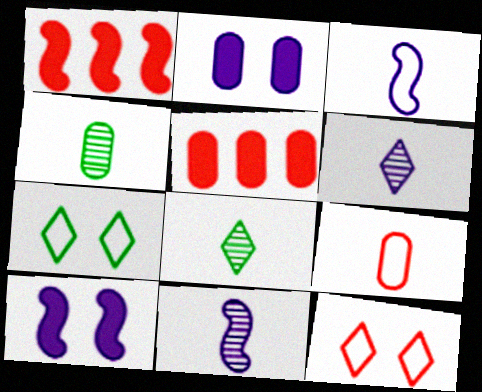[[5, 7, 11]]